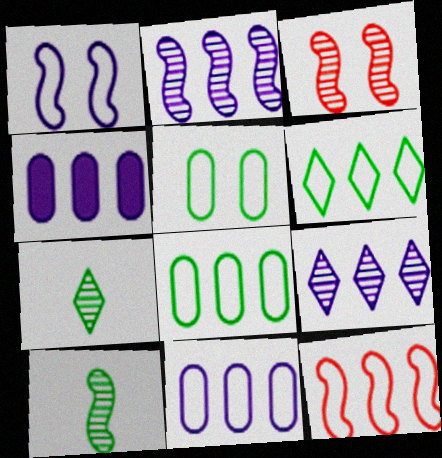[[2, 3, 10], 
[6, 11, 12]]